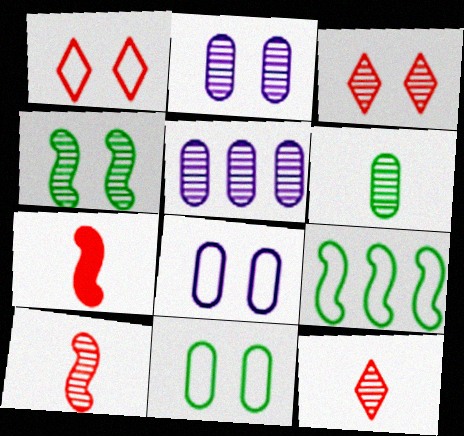[[2, 3, 4], 
[4, 5, 12]]